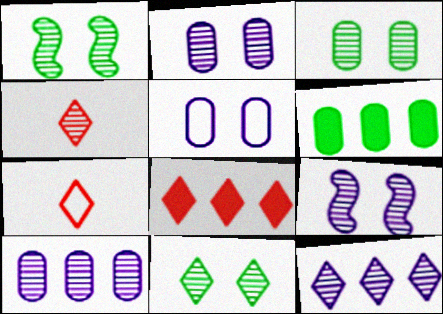[[1, 3, 11], 
[1, 4, 10], 
[4, 11, 12], 
[6, 7, 9]]